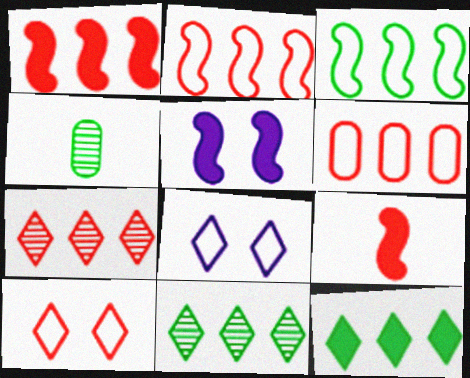[[1, 4, 8], 
[1, 6, 7]]